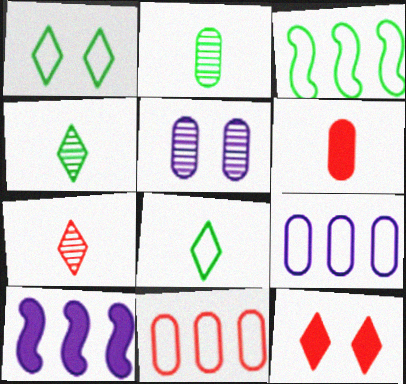[]